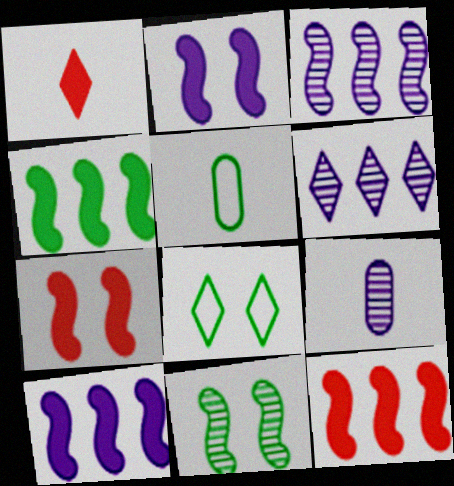[[1, 6, 8], 
[4, 10, 12], 
[5, 6, 7], 
[8, 9, 12]]